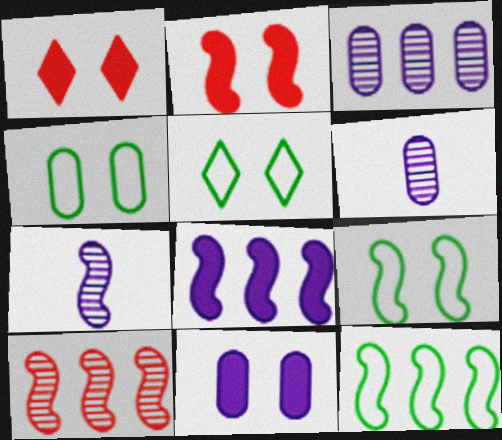[[1, 6, 12], 
[2, 7, 12], 
[4, 5, 9], 
[8, 10, 12]]